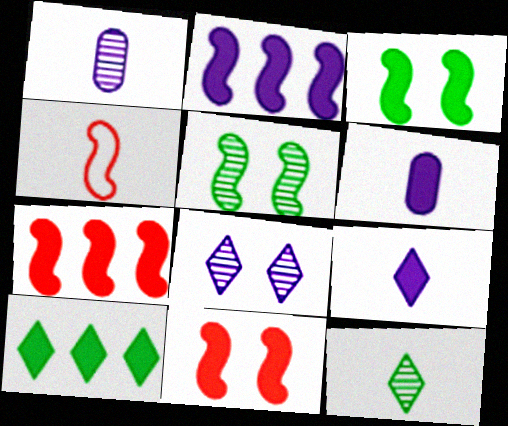[[2, 4, 5], 
[4, 6, 12], 
[6, 10, 11]]